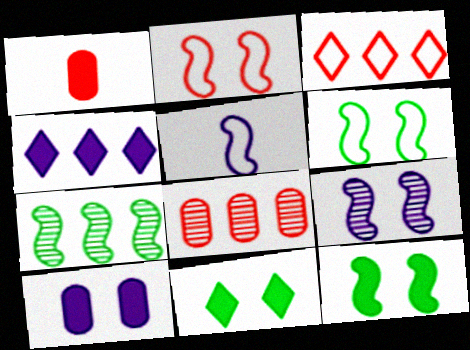[[1, 4, 12], 
[2, 9, 12], 
[5, 8, 11]]